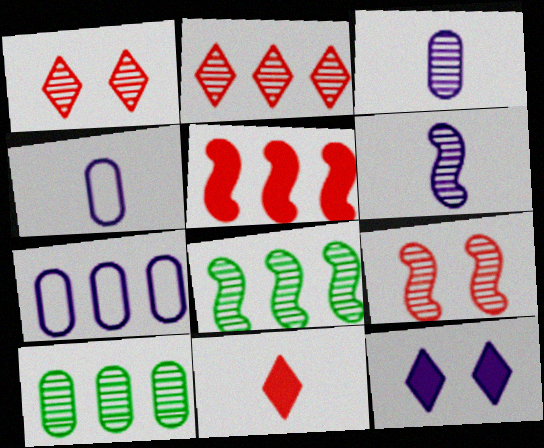[[1, 3, 8], 
[1, 6, 10], 
[6, 7, 12], 
[6, 8, 9]]